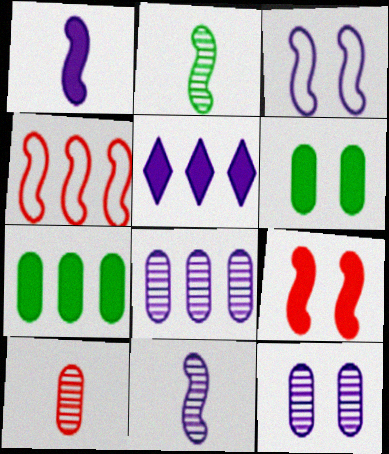[]